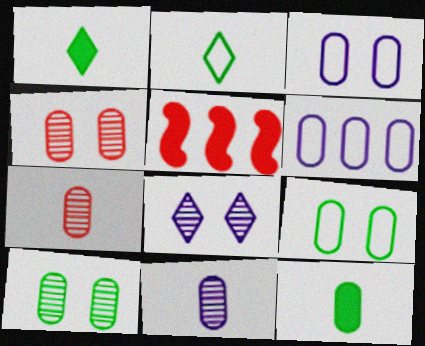[[4, 6, 12]]